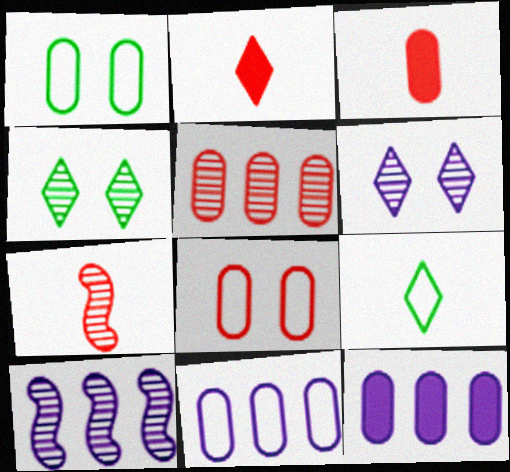[[1, 2, 10], 
[3, 5, 8]]